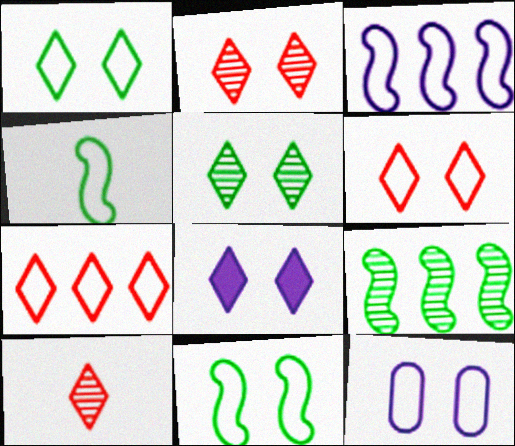[[1, 2, 8], 
[4, 7, 12], 
[5, 6, 8], 
[6, 11, 12]]